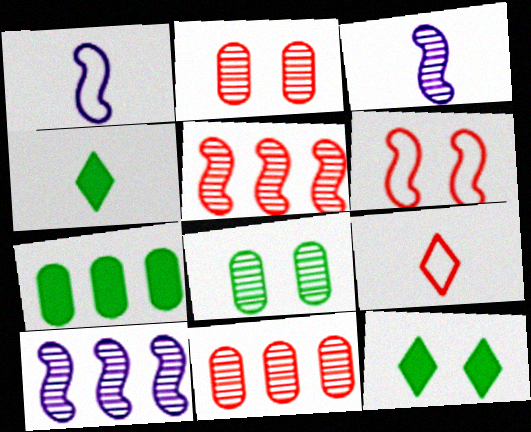[[1, 11, 12]]